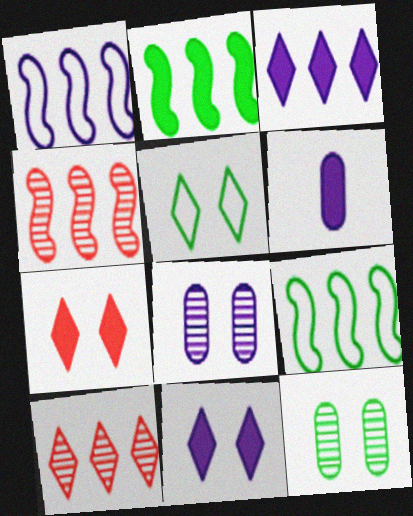[[1, 2, 4], 
[2, 6, 7], 
[4, 5, 6]]